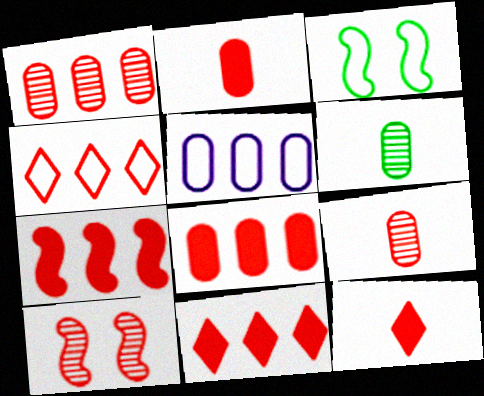[[1, 4, 7], 
[2, 4, 10], 
[7, 8, 11]]